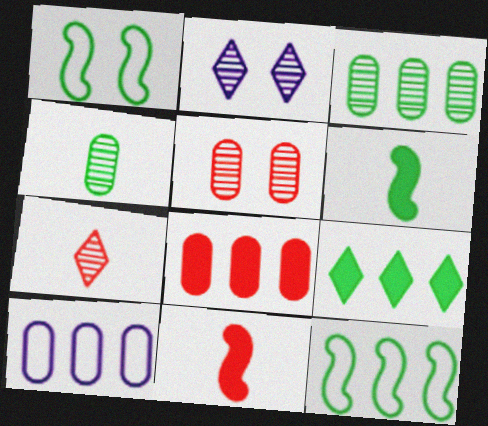[[1, 4, 9], 
[3, 8, 10], 
[3, 9, 12]]